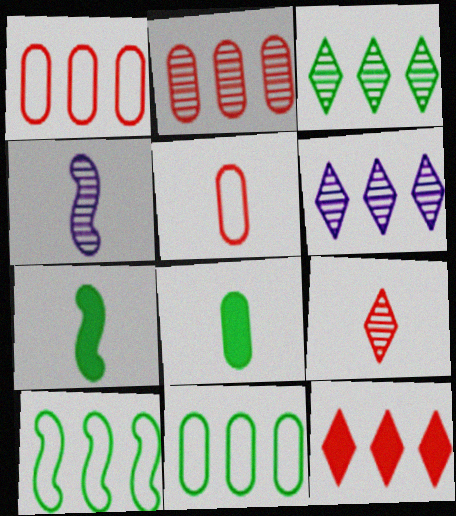[]